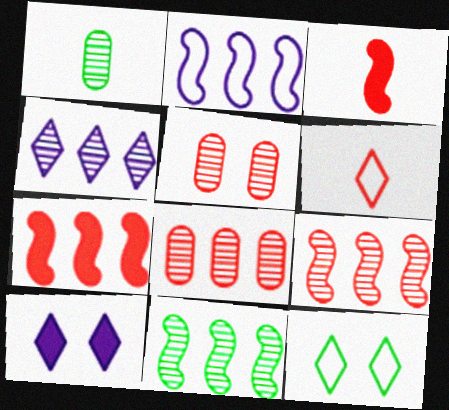[[2, 7, 11], 
[4, 8, 11], 
[5, 6, 7]]